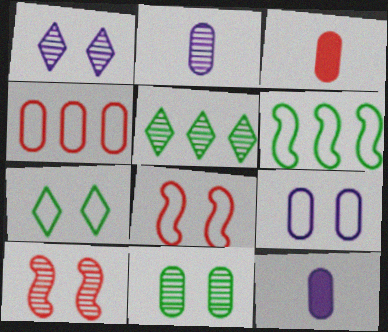[[1, 3, 6], 
[1, 10, 11], 
[2, 5, 10], 
[4, 11, 12], 
[5, 8, 12], 
[7, 8, 9]]